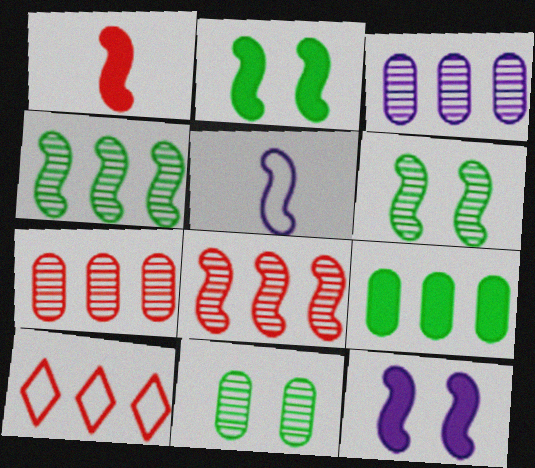[[2, 5, 8]]